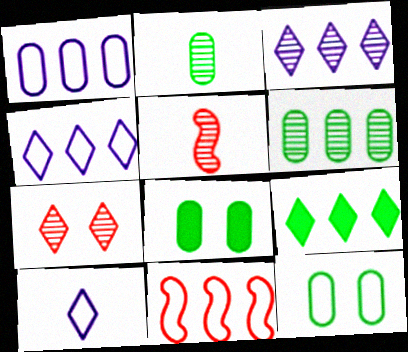[[4, 5, 8], 
[7, 9, 10], 
[10, 11, 12]]